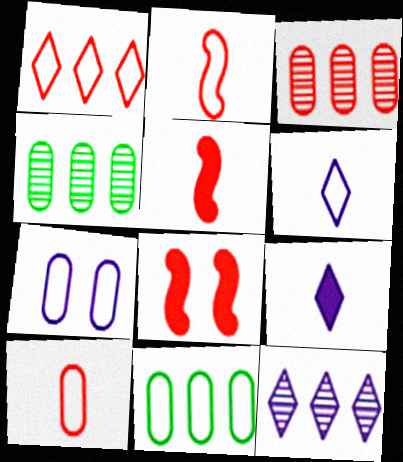[[4, 6, 8], 
[7, 10, 11]]